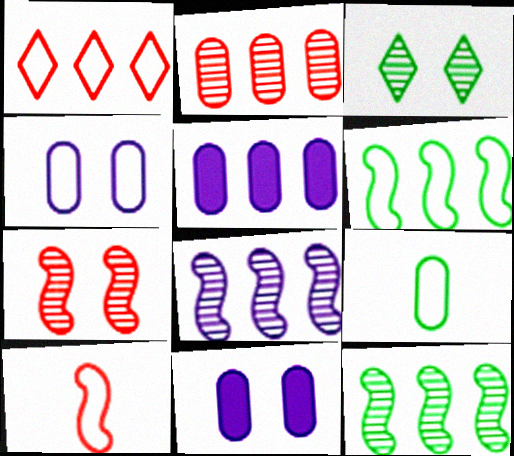[[1, 5, 12], 
[2, 9, 11], 
[3, 5, 10]]